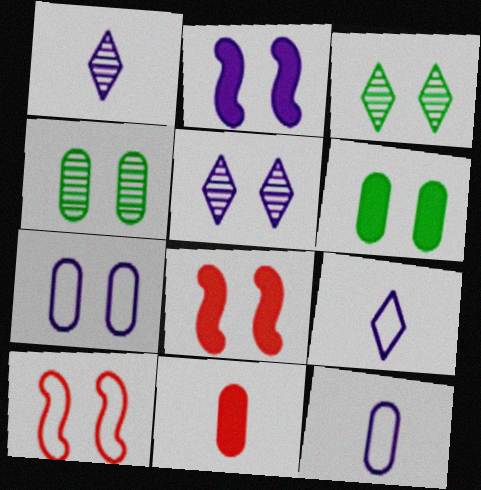[[2, 5, 7], 
[3, 7, 8], 
[5, 6, 10]]